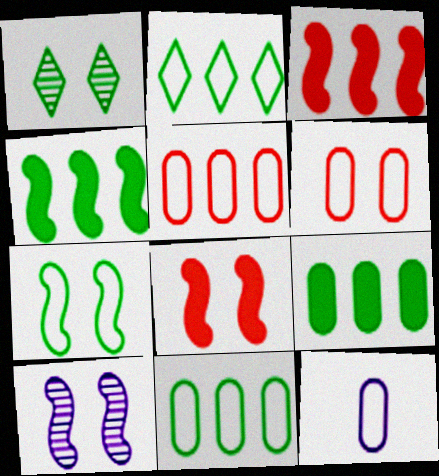[[1, 3, 12], 
[6, 11, 12], 
[7, 8, 10]]